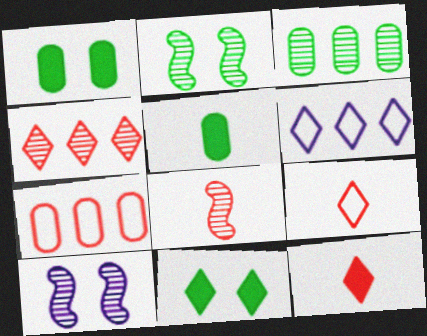[[1, 6, 8]]